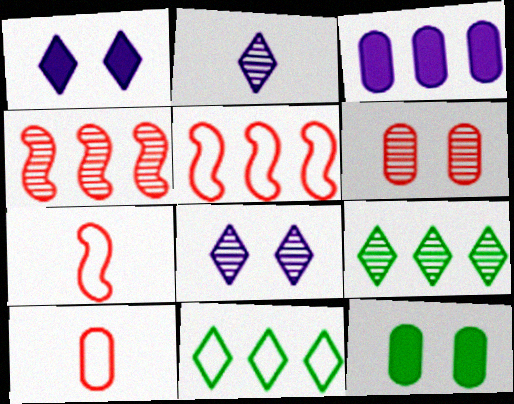[[2, 5, 12], 
[3, 4, 11], 
[3, 5, 9]]